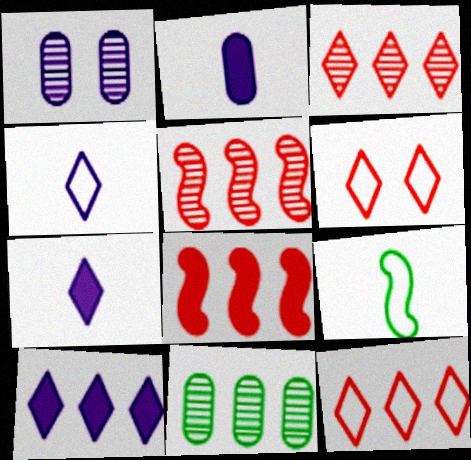[]